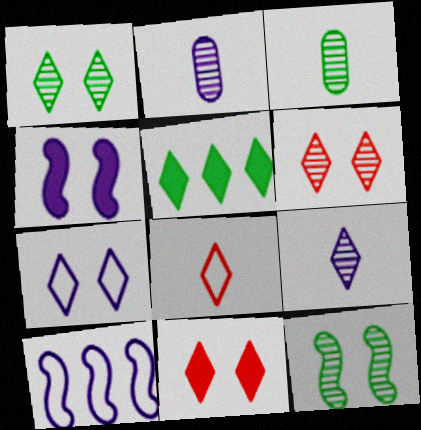[[1, 7, 11], 
[3, 10, 11]]